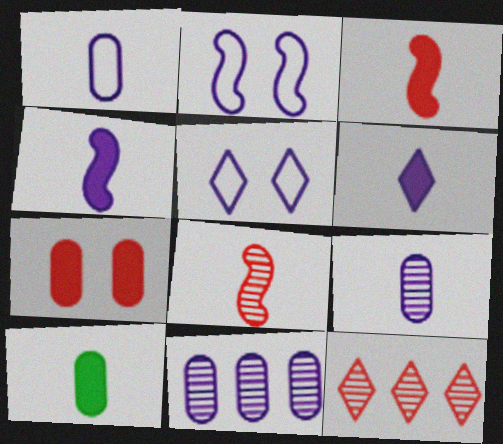[[2, 6, 11], 
[2, 10, 12], 
[3, 6, 10], 
[4, 5, 11]]